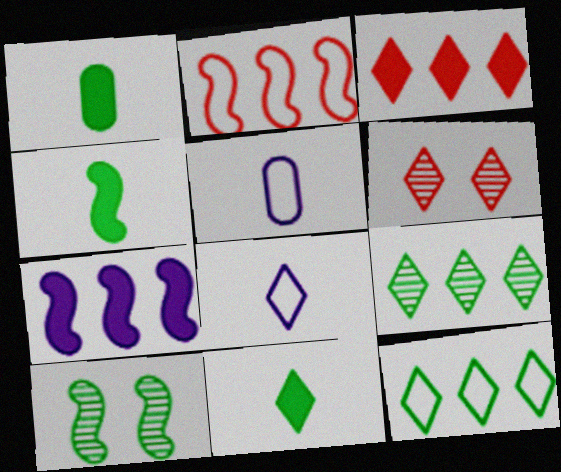[[1, 4, 11], 
[1, 10, 12], 
[3, 5, 10]]